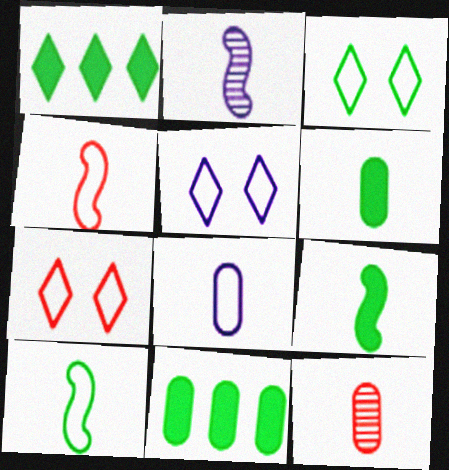[[2, 4, 9], 
[2, 7, 11], 
[3, 5, 7], 
[6, 8, 12]]